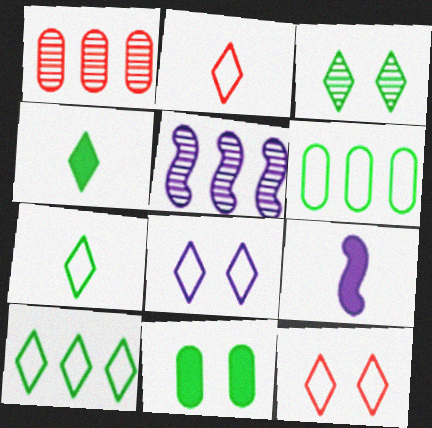[[2, 5, 11], 
[2, 8, 10], 
[3, 4, 10]]